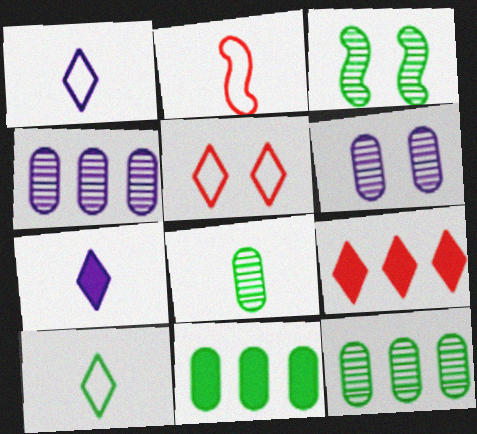[[2, 7, 8], 
[3, 10, 11]]